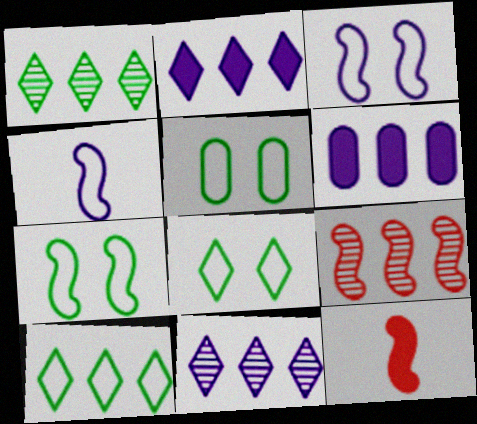[[5, 7, 8], 
[5, 11, 12], 
[6, 9, 10]]